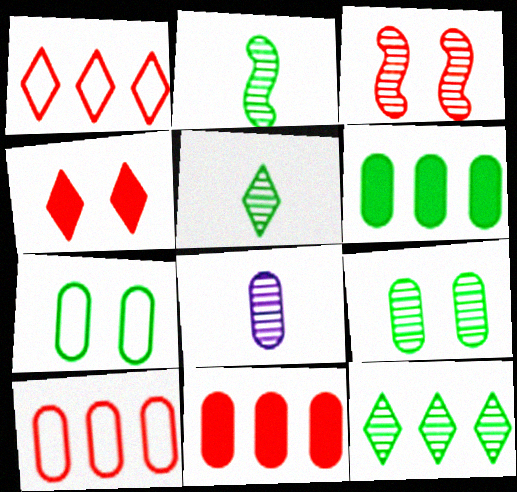[[2, 9, 12], 
[3, 8, 12], 
[7, 8, 11]]